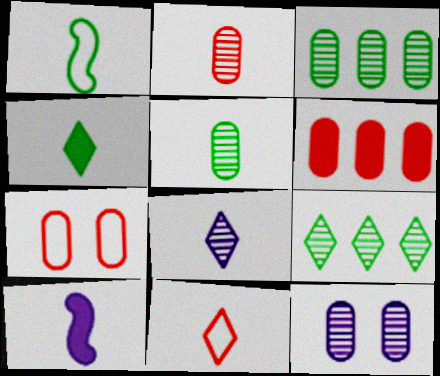[[1, 4, 5], 
[2, 3, 12], 
[2, 6, 7], 
[4, 8, 11], 
[5, 10, 11], 
[7, 9, 10]]